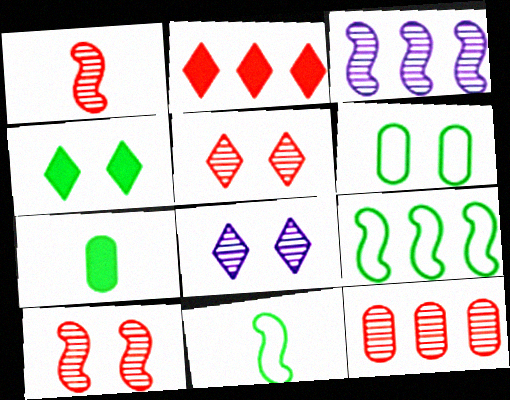[[1, 5, 12]]